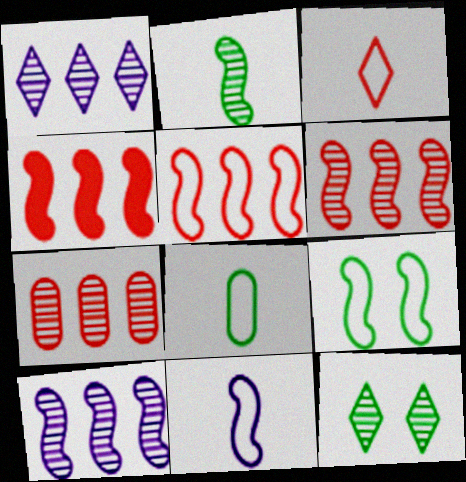[[3, 8, 11], 
[4, 5, 6], 
[5, 9, 11]]